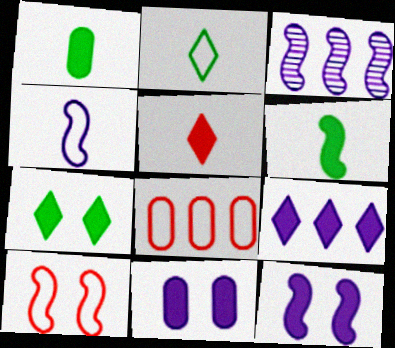[[3, 4, 12], 
[3, 6, 10], 
[5, 7, 9]]